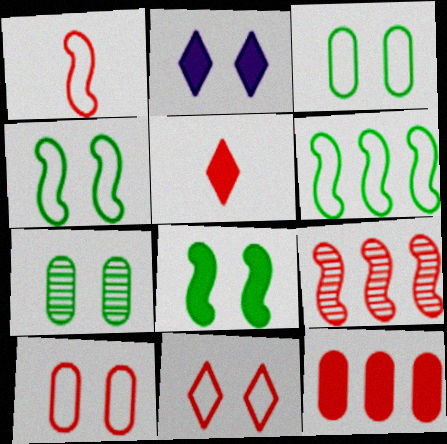[[5, 9, 10]]